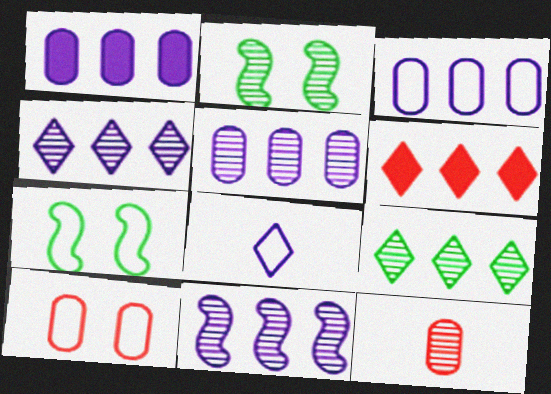[[1, 3, 5], 
[2, 4, 12], 
[4, 5, 11]]